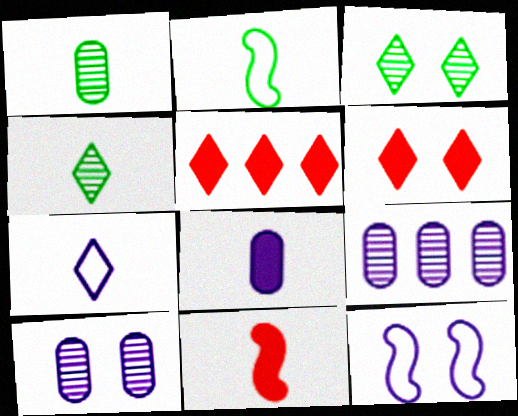[[1, 5, 12], 
[1, 7, 11], 
[2, 5, 10], 
[2, 6, 9], 
[3, 5, 7]]